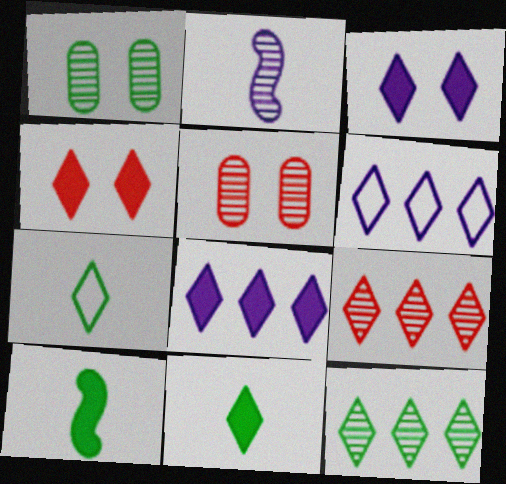[[1, 2, 9], 
[2, 5, 12], 
[3, 7, 9], 
[4, 8, 11], 
[5, 6, 10]]